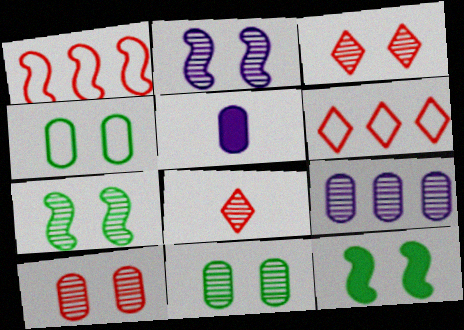[[2, 3, 11], 
[5, 6, 7], 
[7, 8, 9]]